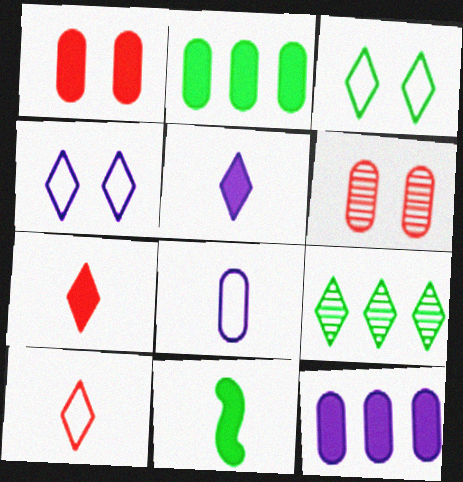[[2, 6, 8], 
[4, 7, 9]]